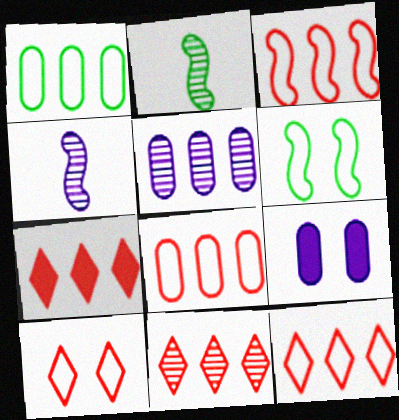[[2, 9, 12], 
[3, 8, 12], 
[7, 11, 12]]